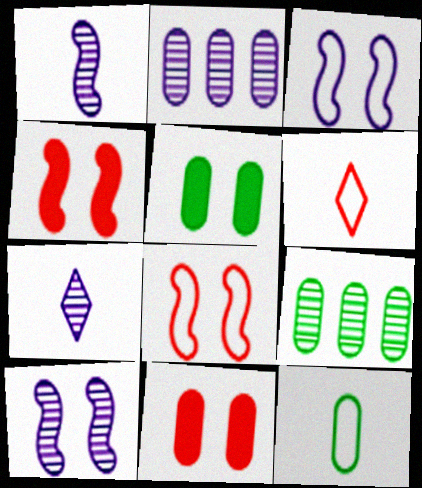[[2, 7, 10], 
[2, 11, 12], 
[5, 9, 12]]